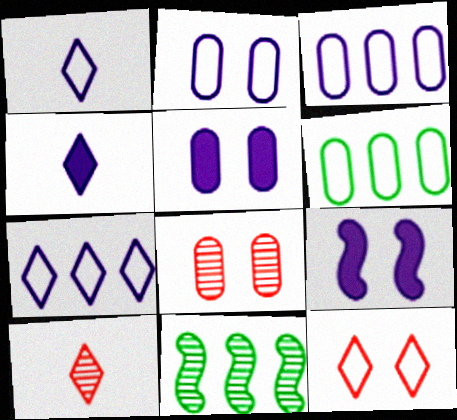[[6, 9, 10]]